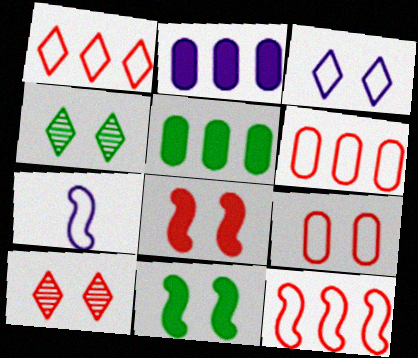[[1, 6, 12], 
[5, 7, 10], 
[8, 9, 10]]